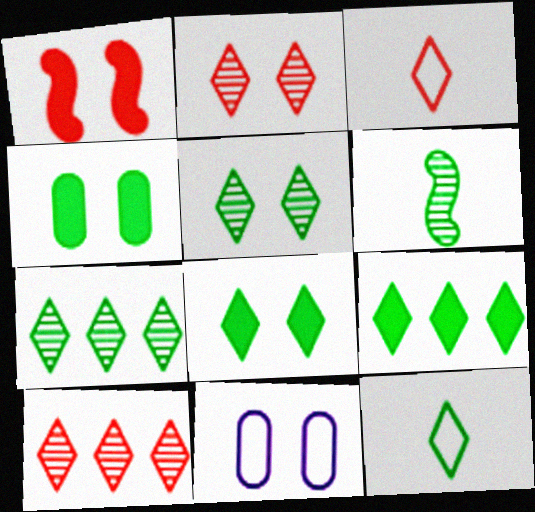[[1, 5, 11], 
[5, 9, 12], 
[7, 8, 12]]